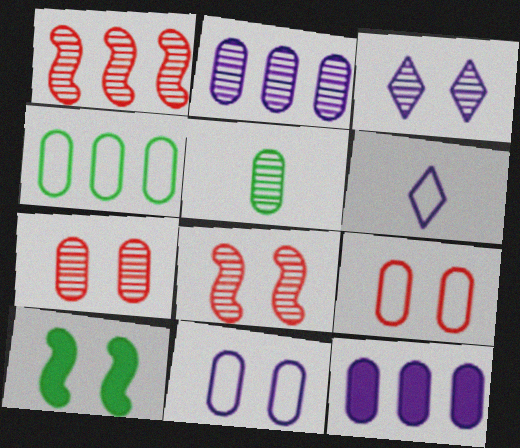[[1, 3, 5], 
[2, 5, 7], 
[3, 9, 10], 
[5, 9, 12]]